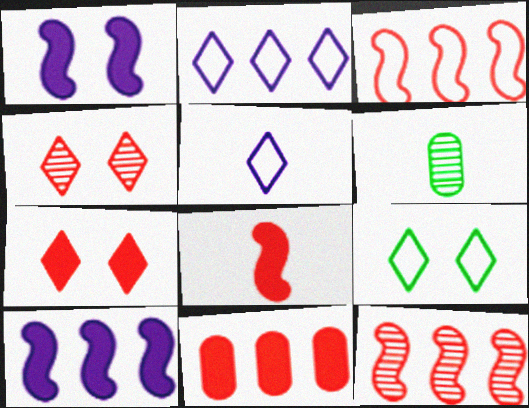[[5, 6, 8], 
[7, 8, 11]]